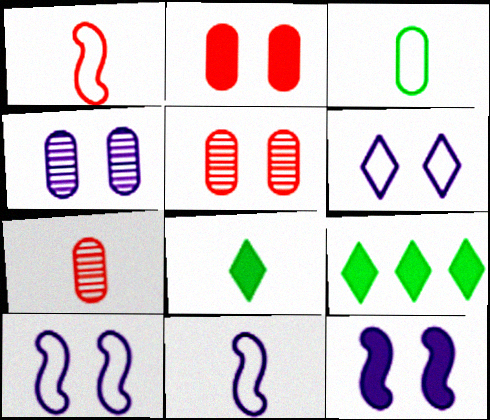[[1, 4, 9], 
[4, 6, 12], 
[5, 9, 11], 
[7, 8, 11], 
[7, 9, 10]]